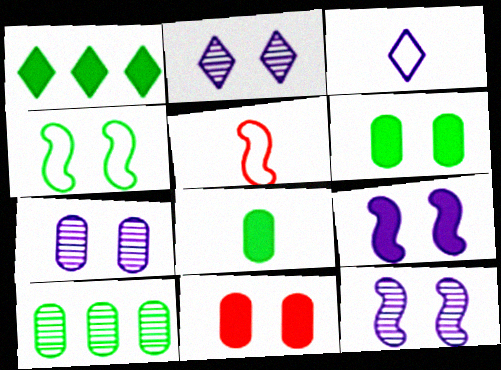[[1, 5, 7], 
[2, 4, 11], 
[2, 7, 12]]